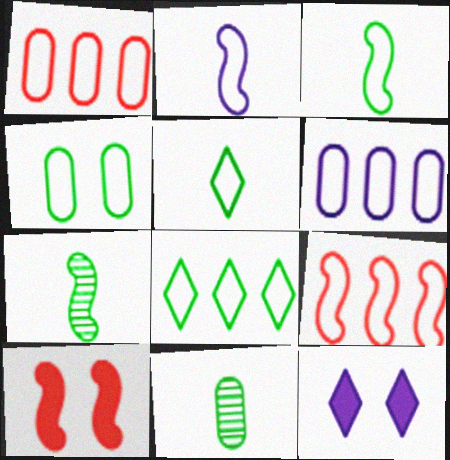[[1, 7, 12], 
[3, 4, 8], 
[6, 8, 9], 
[9, 11, 12]]